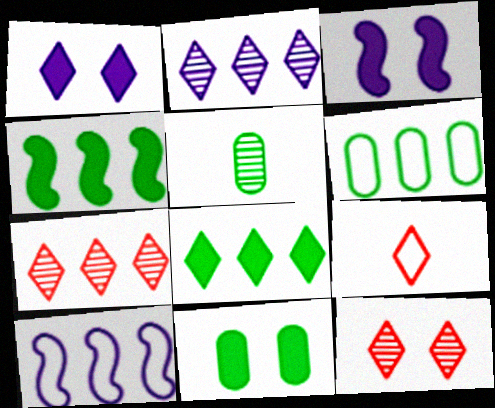[[5, 6, 11]]